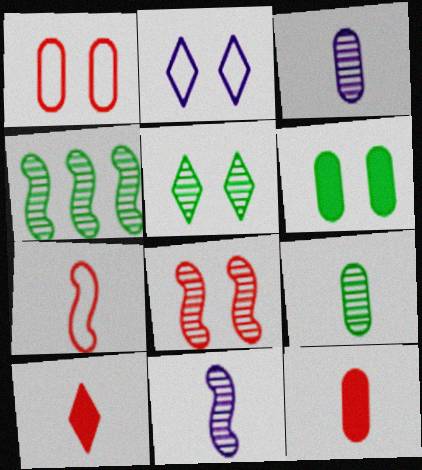[[2, 4, 12], 
[2, 6, 8], 
[4, 5, 9], 
[4, 8, 11]]